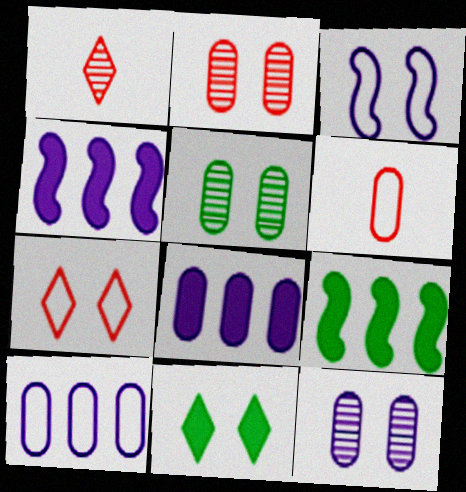[[2, 3, 11], 
[2, 5, 12], 
[5, 6, 8]]